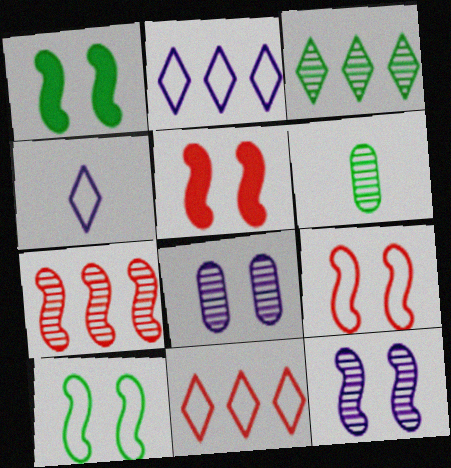[[1, 9, 12], 
[2, 5, 6], 
[5, 10, 12]]